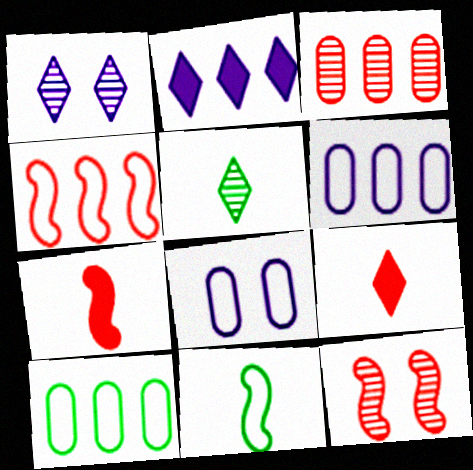[[1, 7, 10], 
[4, 7, 12]]